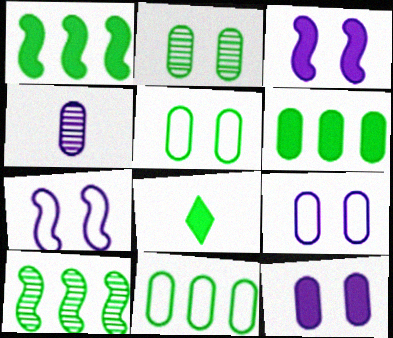[[5, 8, 10]]